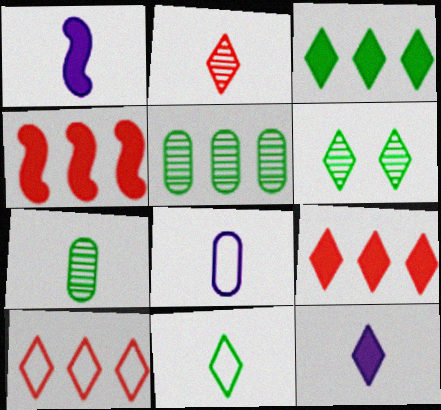[[2, 11, 12], 
[3, 6, 11], 
[4, 6, 8], 
[6, 10, 12]]